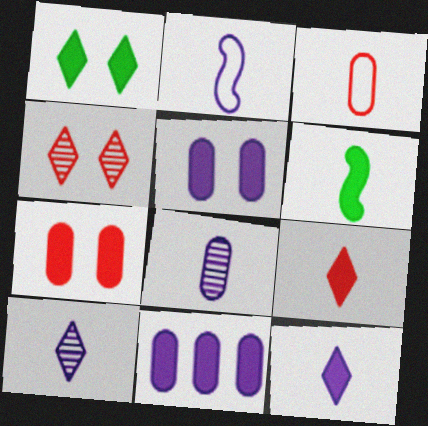[[2, 8, 12], 
[3, 6, 10]]